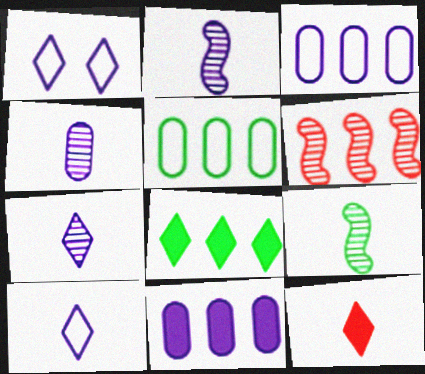[[1, 2, 11], 
[2, 4, 7], 
[3, 6, 8]]